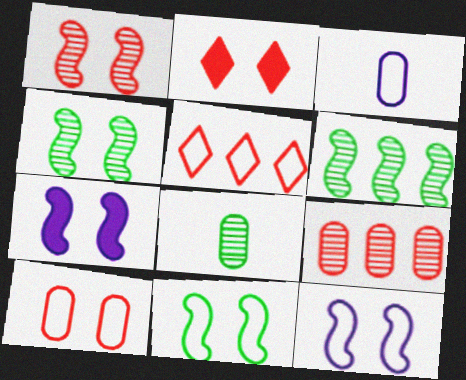[[1, 2, 10], 
[1, 7, 11], 
[2, 3, 6], 
[3, 5, 11], 
[5, 7, 8]]